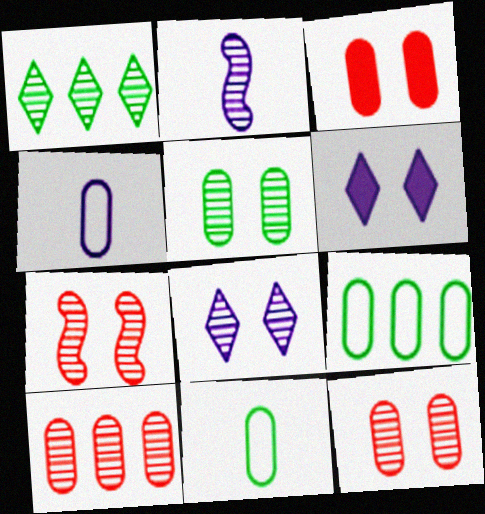[[1, 2, 12], 
[5, 7, 8]]